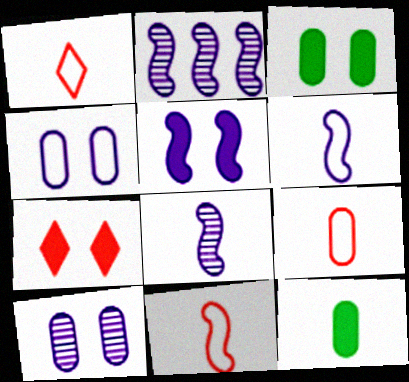[[1, 2, 3], 
[1, 8, 12], 
[1, 9, 11], 
[2, 5, 6], 
[3, 5, 7]]